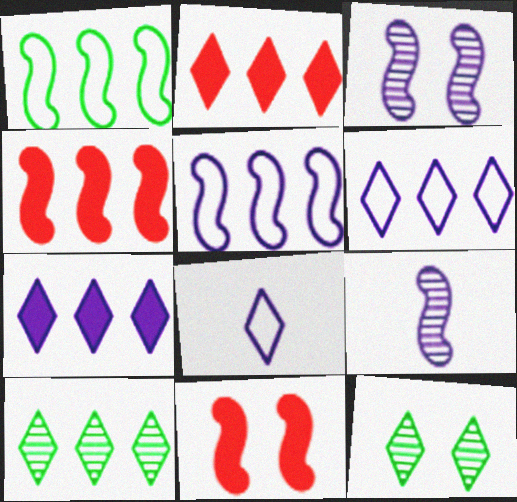[[1, 9, 11], 
[2, 6, 10], 
[2, 8, 12]]